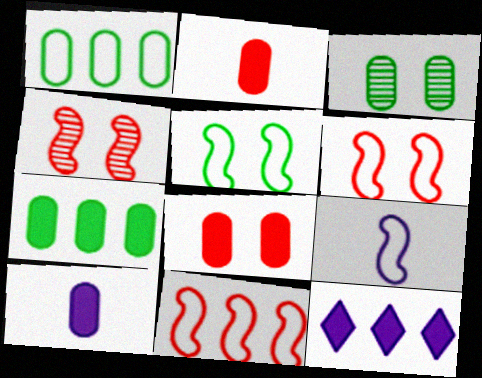[[5, 9, 11], 
[7, 8, 10]]